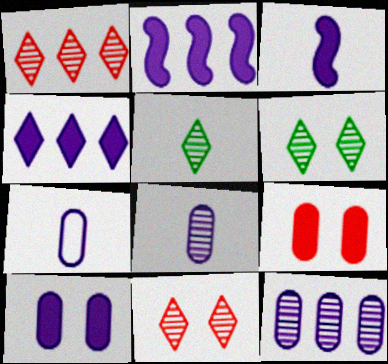[[3, 4, 10], 
[7, 10, 12]]